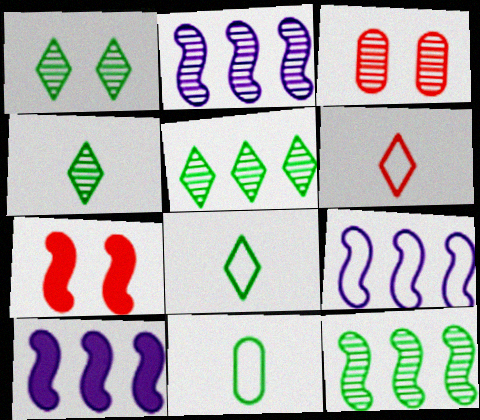[[1, 4, 5], 
[2, 3, 4], 
[2, 9, 10], 
[3, 8, 10]]